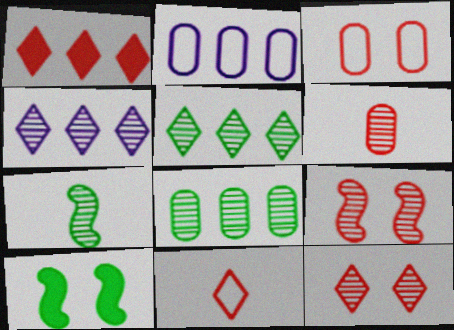[[1, 11, 12]]